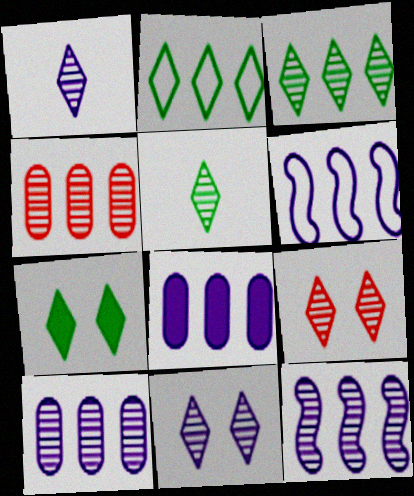[[1, 3, 9], 
[2, 5, 7], 
[3, 4, 12]]